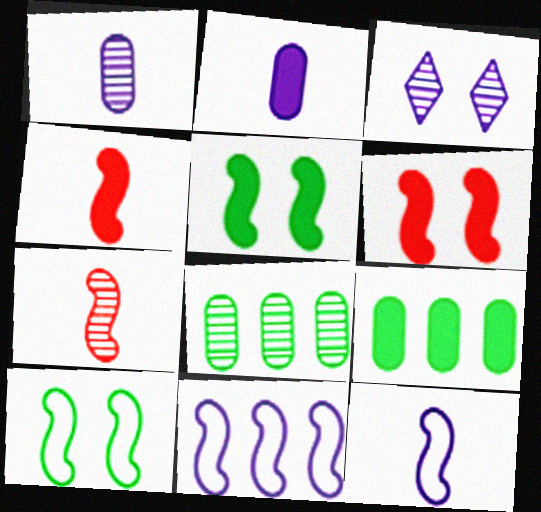[[2, 3, 11], 
[3, 7, 8], 
[5, 7, 11]]